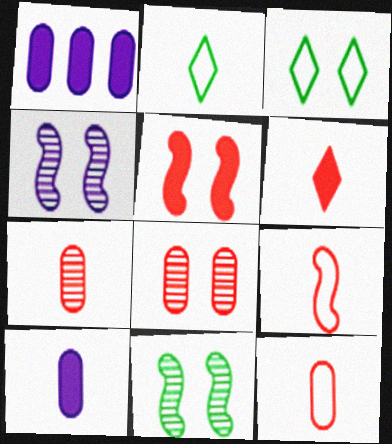[[6, 7, 9]]